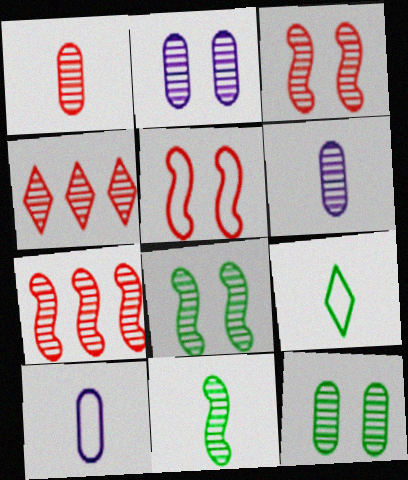[[1, 3, 4], 
[2, 4, 11], 
[4, 6, 8]]